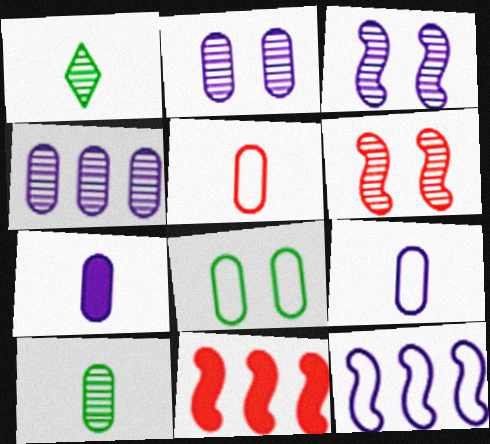[[1, 4, 6], 
[5, 7, 10]]